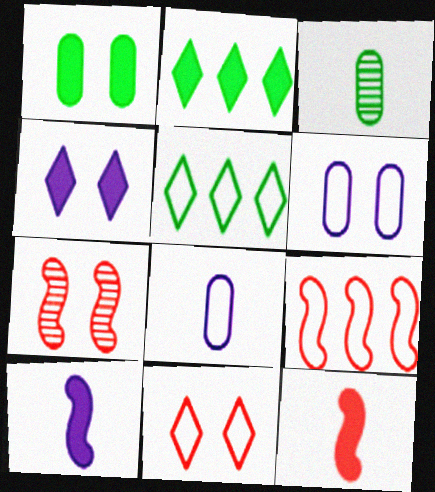[[2, 7, 8], 
[3, 4, 9], 
[7, 9, 12]]